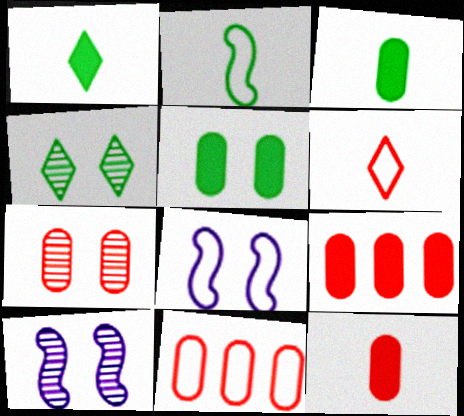[[1, 10, 11], 
[4, 7, 10], 
[7, 11, 12]]